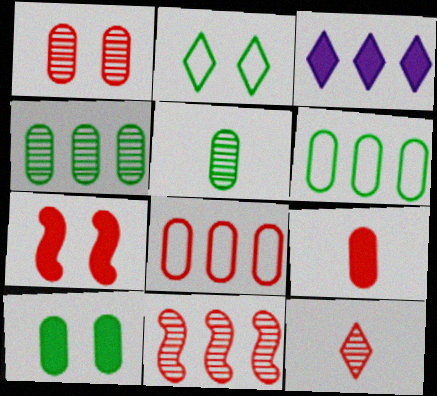[[1, 8, 9], 
[1, 11, 12], 
[2, 3, 12], 
[3, 6, 11], 
[5, 6, 10], 
[7, 8, 12]]